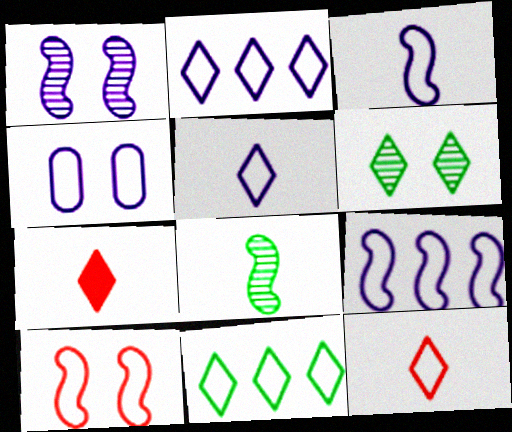[[2, 3, 4], 
[2, 6, 7], 
[4, 5, 9]]